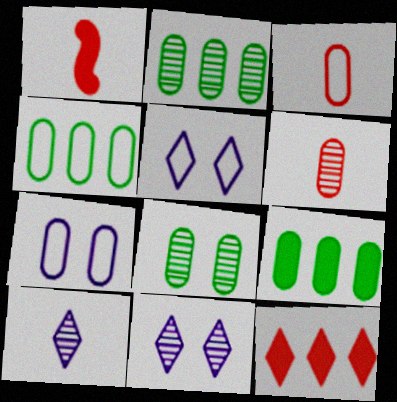[[1, 2, 5], 
[1, 4, 11], 
[2, 4, 9], 
[3, 4, 7], 
[6, 7, 9]]